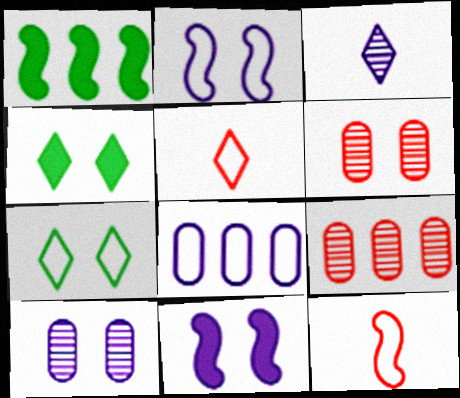[[1, 5, 10], 
[2, 4, 6], 
[3, 8, 11], 
[6, 7, 11], 
[7, 8, 12]]